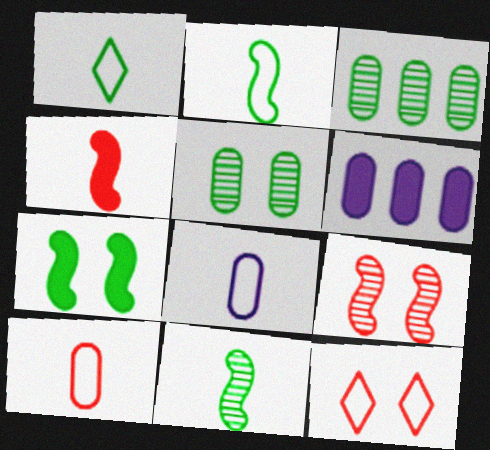[[1, 3, 7], 
[1, 6, 9], 
[5, 6, 10], 
[6, 11, 12]]